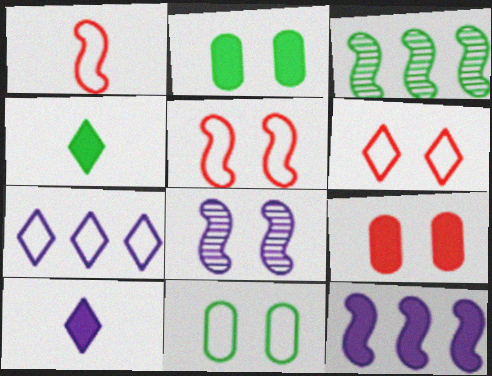[[1, 7, 11], 
[2, 6, 8], 
[3, 4, 11], 
[4, 9, 12]]